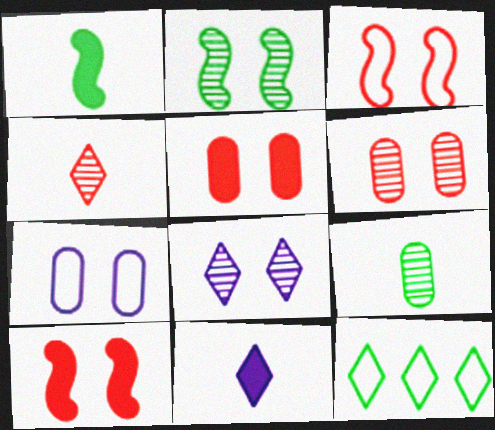[[2, 6, 8]]